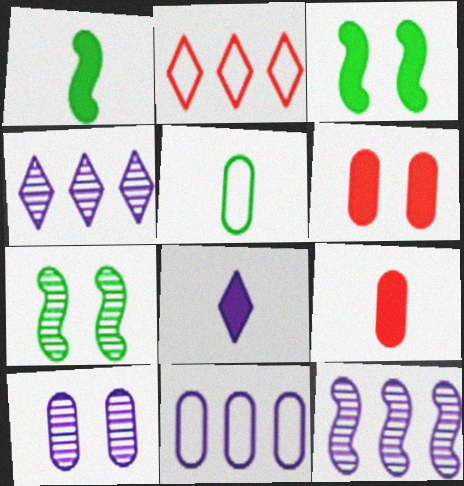[[1, 2, 10], 
[1, 8, 9]]